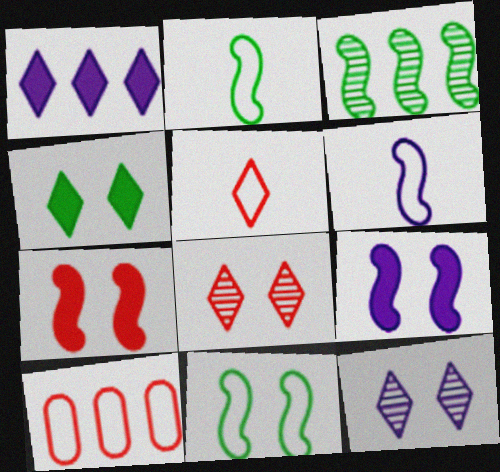[[1, 3, 10], 
[3, 6, 7]]